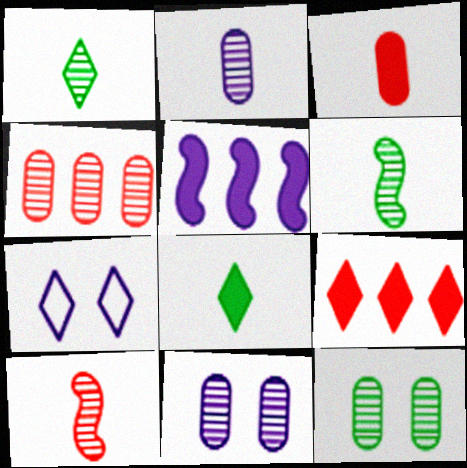[[1, 2, 10], 
[1, 7, 9], 
[2, 4, 12], 
[2, 5, 7]]